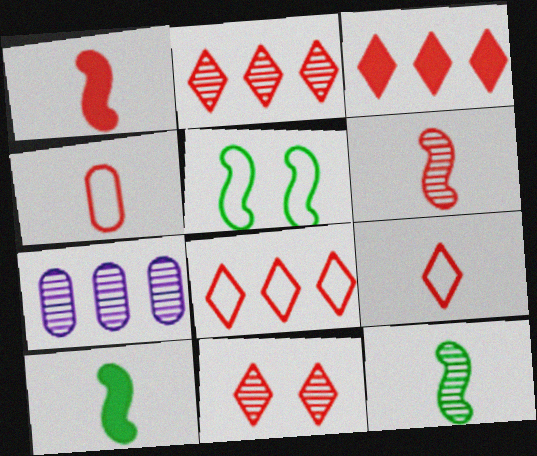[[2, 3, 8], 
[3, 9, 11], 
[7, 11, 12]]